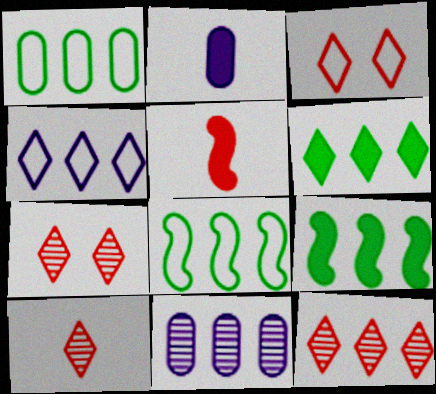[[2, 7, 8], 
[4, 6, 12], 
[7, 10, 12]]